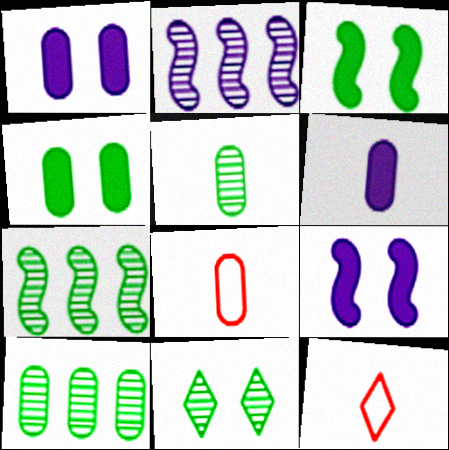[[1, 7, 12], 
[1, 8, 10], 
[2, 4, 12], 
[5, 6, 8], 
[5, 7, 11], 
[9, 10, 12]]